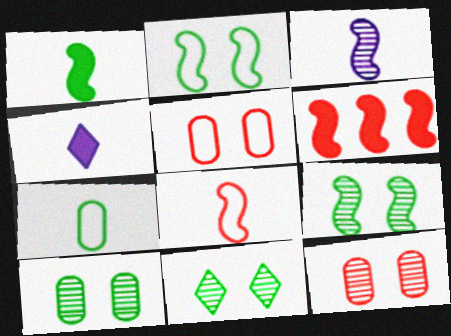[[1, 3, 8], 
[2, 3, 6], 
[9, 10, 11]]